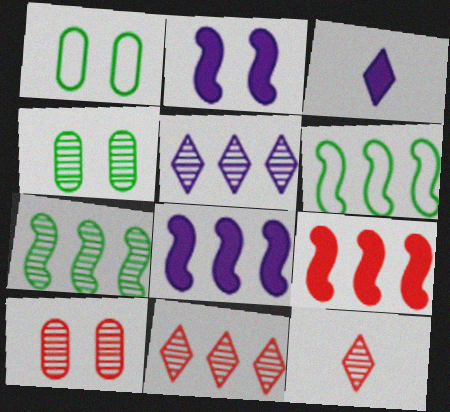[[1, 8, 12], 
[3, 6, 10]]